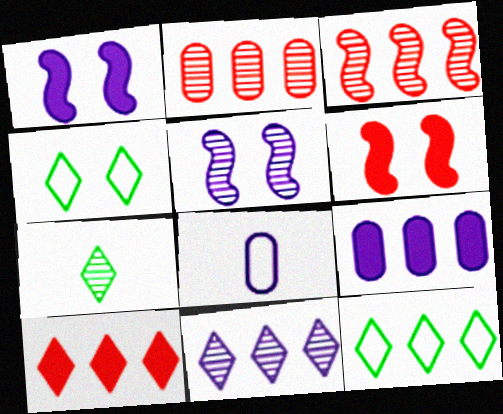[[1, 8, 11], 
[2, 5, 7], 
[3, 9, 12], 
[10, 11, 12]]